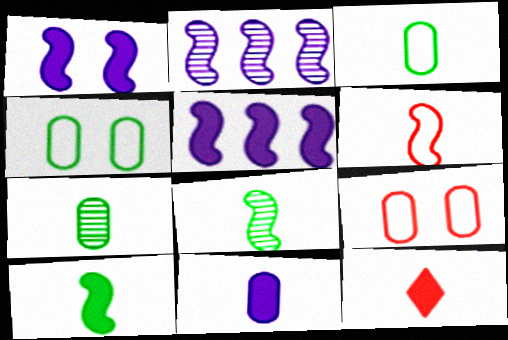[[2, 4, 12], 
[10, 11, 12]]